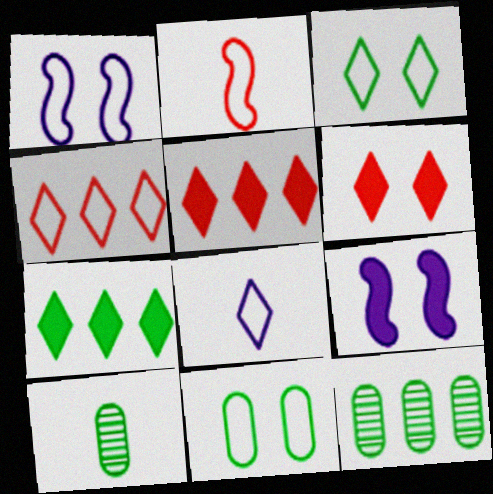[[1, 5, 10], 
[3, 4, 8], 
[4, 9, 10]]